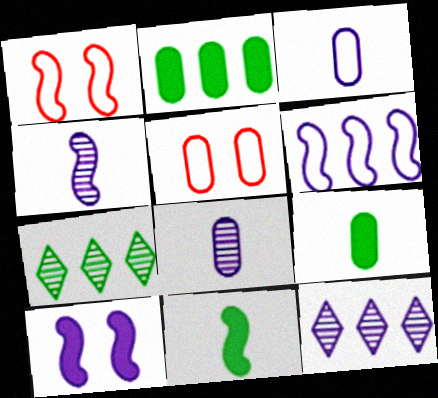[[1, 9, 12], 
[2, 5, 8], 
[3, 10, 12], 
[4, 6, 10], 
[5, 11, 12]]